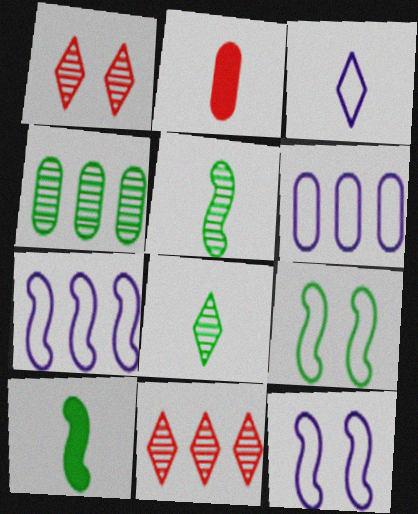[[1, 6, 10], 
[2, 3, 5], 
[3, 6, 12]]